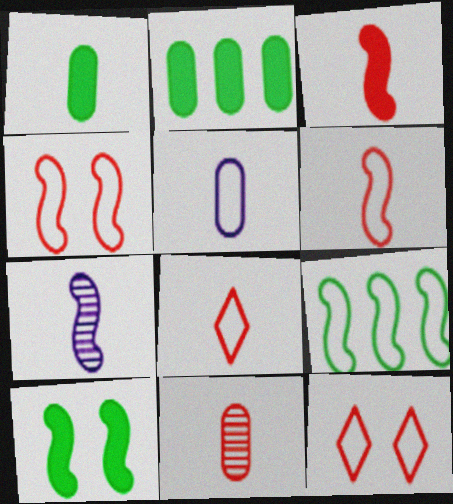[[1, 5, 11], 
[1, 7, 8], 
[2, 7, 12], 
[3, 8, 11], 
[5, 9, 12]]